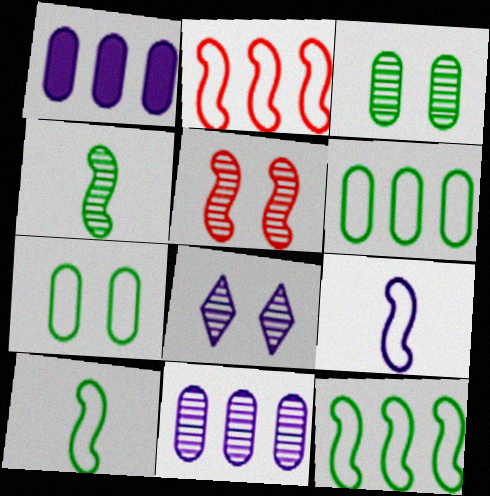[[1, 8, 9], 
[3, 5, 8]]